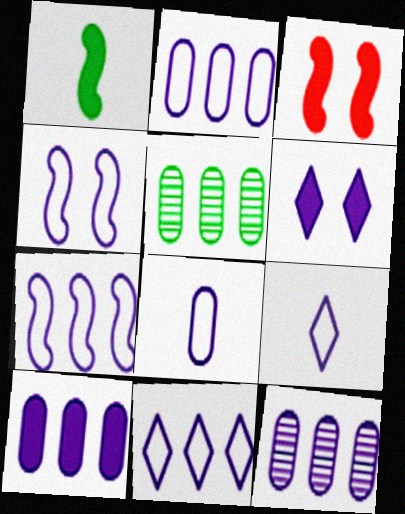[[2, 4, 9], 
[2, 7, 11], 
[2, 10, 12], 
[3, 5, 9], 
[4, 8, 11]]